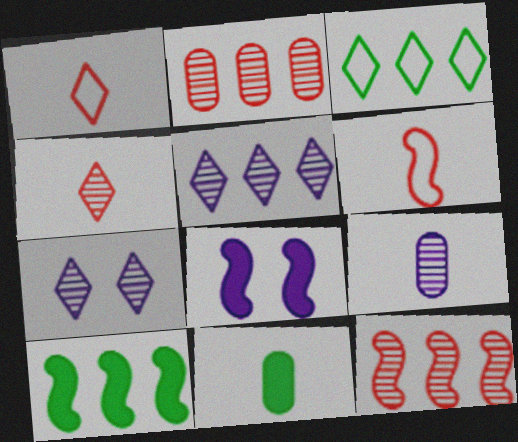[]